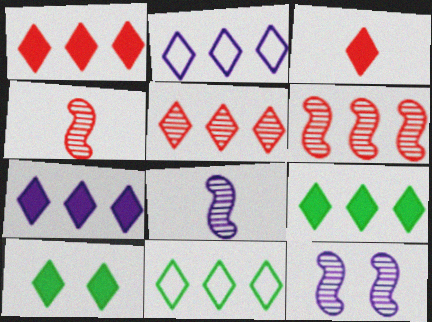[[1, 7, 9], 
[2, 5, 9], 
[3, 7, 10], 
[5, 7, 11]]